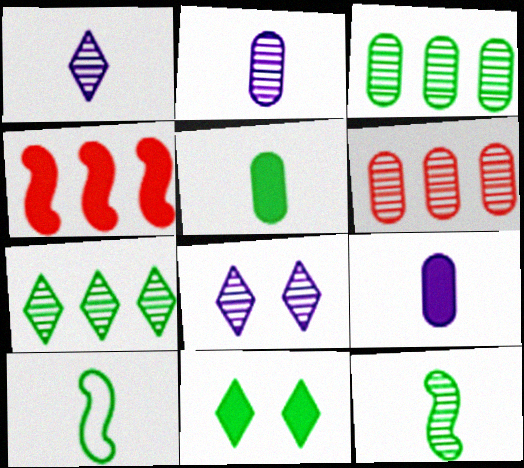[[3, 10, 11], 
[4, 9, 11], 
[6, 8, 12]]